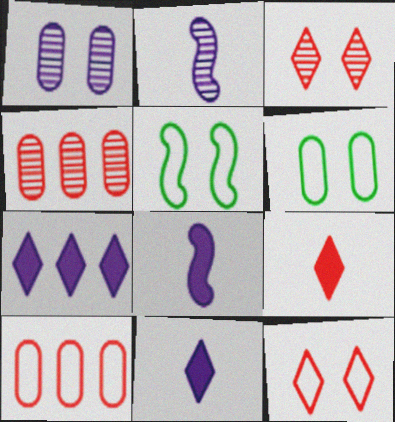[[4, 5, 11]]